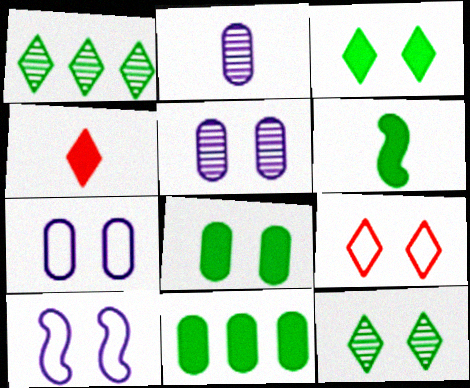[[3, 6, 11]]